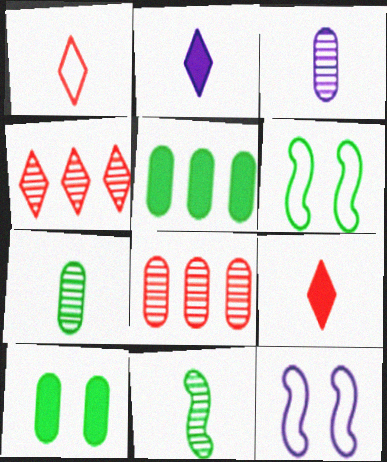[[2, 6, 8]]